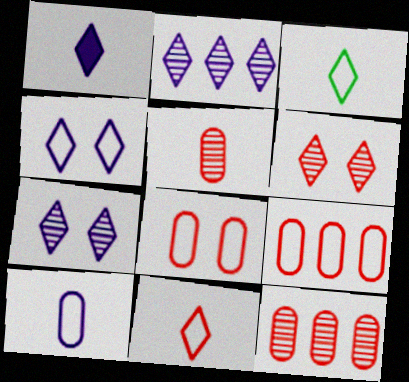[[1, 2, 4]]